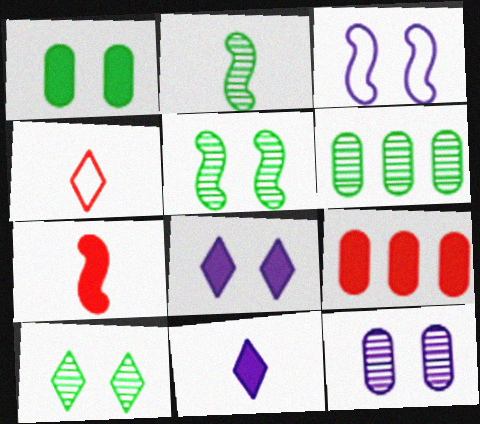[[2, 6, 10], 
[3, 8, 12]]